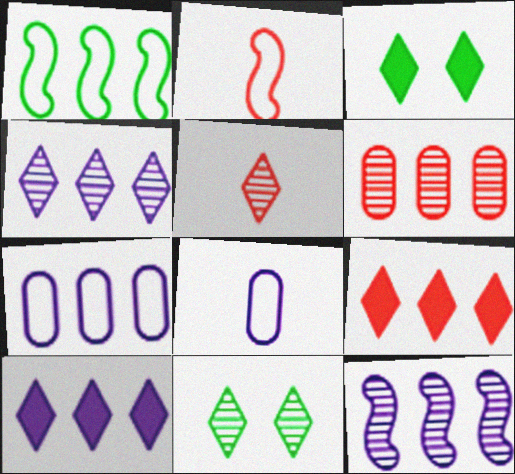[[1, 6, 10], 
[4, 5, 11], 
[7, 10, 12]]